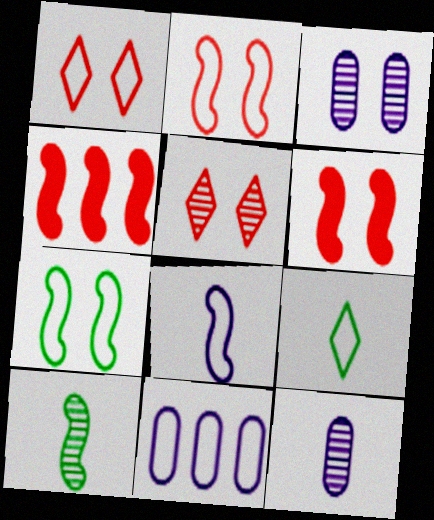[[2, 9, 11], 
[3, 4, 9]]